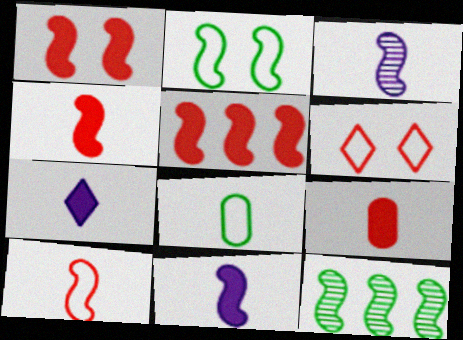[[1, 4, 5], 
[2, 3, 5]]